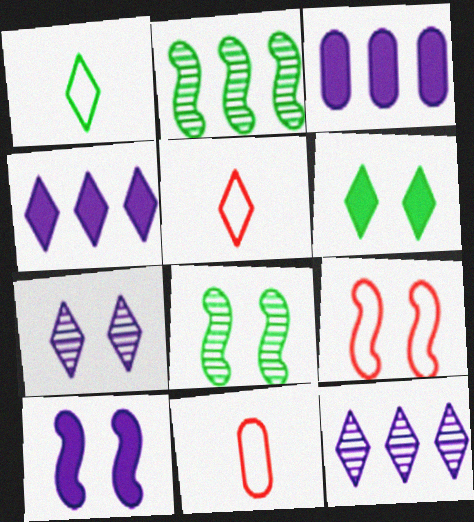[[3, 5, 8], 
[4, 8, 11], 
[5, 6, 12], 
[8, 9, 10]]